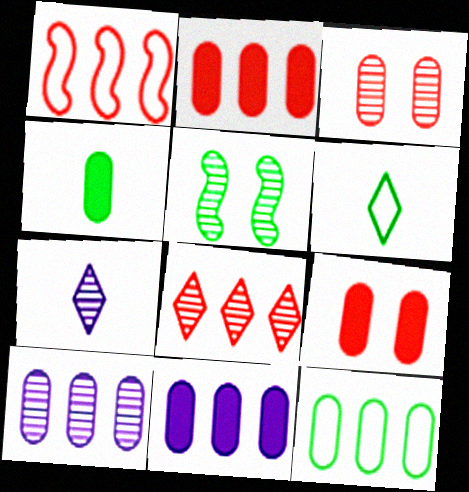[[1, 2, 8], 
[2, 10, 12], 
[4, 9, 11]]